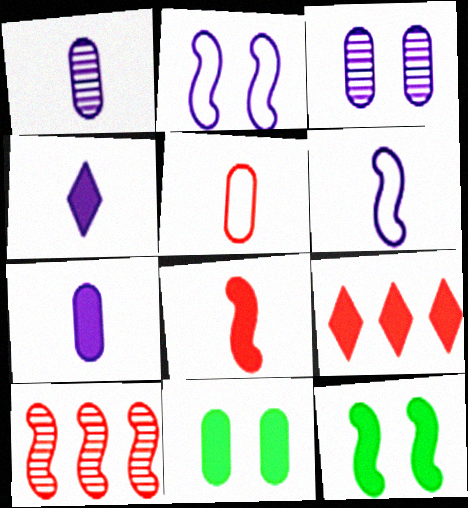[[1, 4, 6], 
[6, 10, 12], 
[7, 9, 12]]